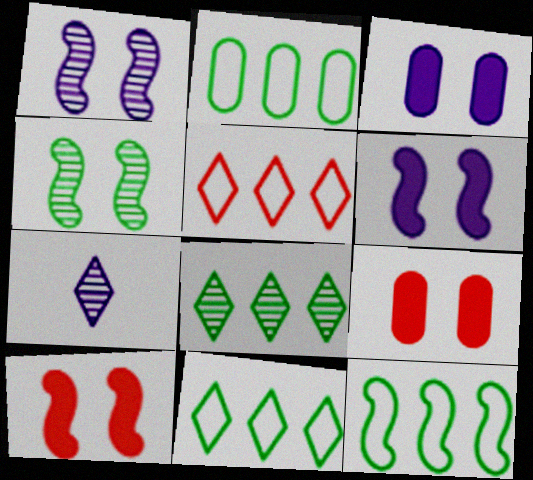[[2, 7, 10], 
[2, 11, 12], 
[7, 9, 12]]